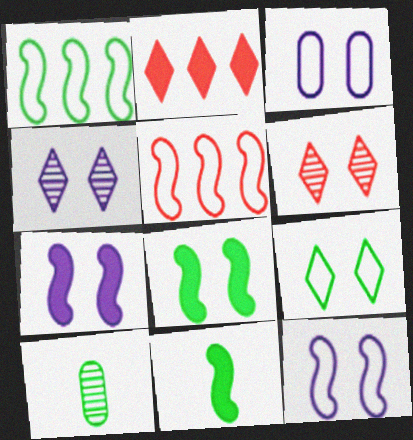[[2, 10, 12], 
[3, 4, 7], 
[3, 6, 8]]